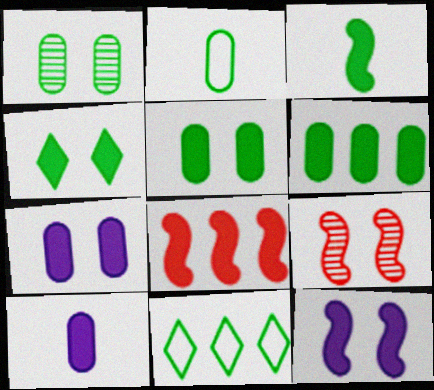[[1, 2, 6], 
[1, 3, 11], 
[3, 4, 6], 
[3, 8, 12], 
[4, 8, 10], 
[9, 10, 11]]